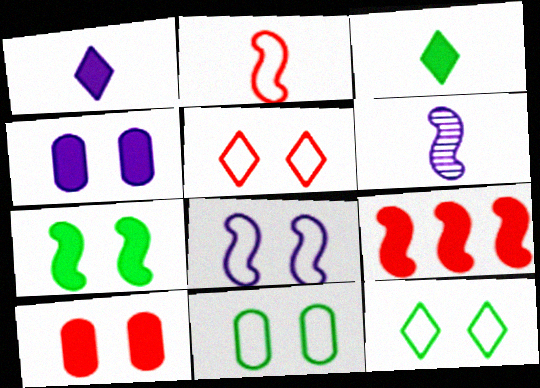[[3, 4, 9], 
[5, 8, 11]]